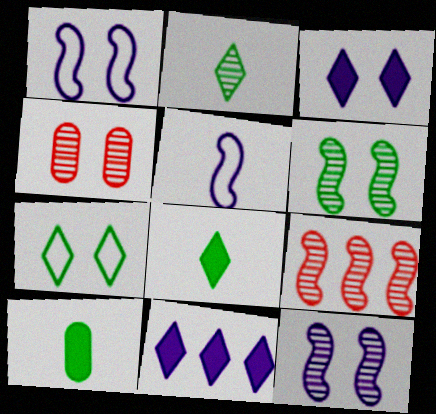[]